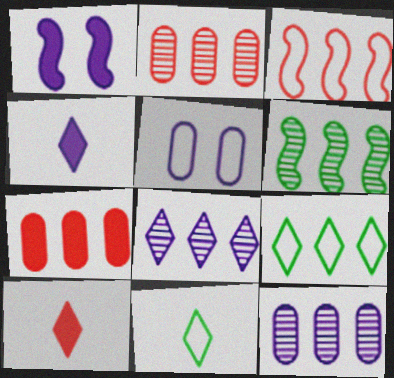[[1, 2, 11], 
[2, 6, 8], 
[3, 5, 11], 
[5, 6, 10]]